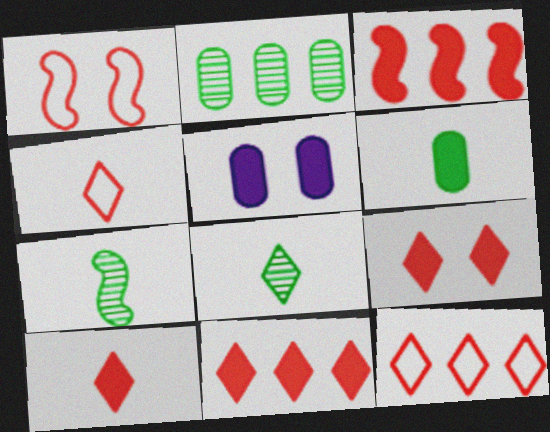[[5, 7, 12], 
[9, 10, 11]]